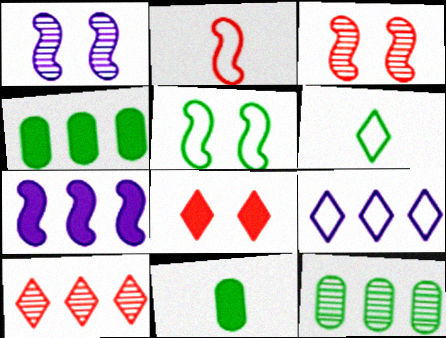[[3, 9, 11], 
[7, 8, 11]]